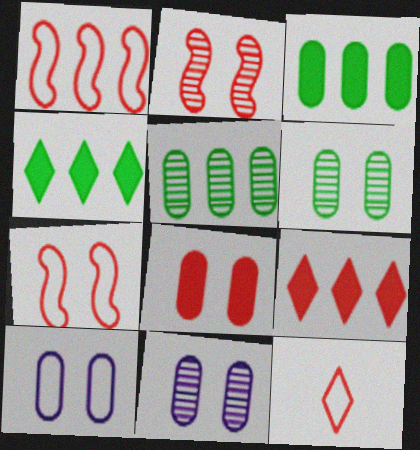[[6, 8, 10]]